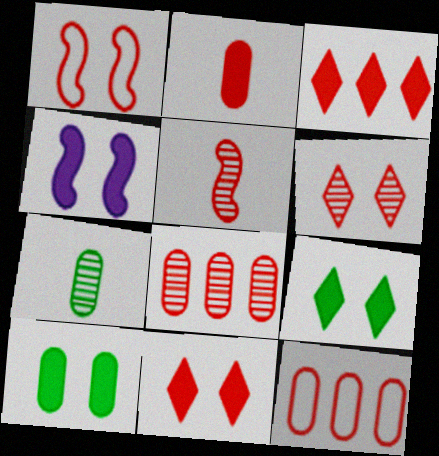[[4, 10, 11], 
[5, 6, 8], 
[5, 11, 12]]